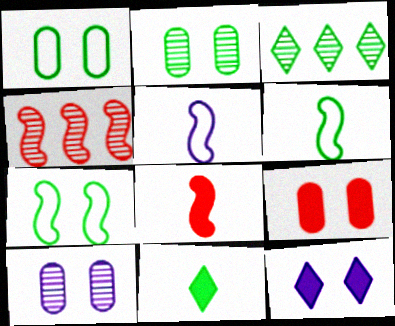[[1, 9, 10], 
[3, 5, 9]]